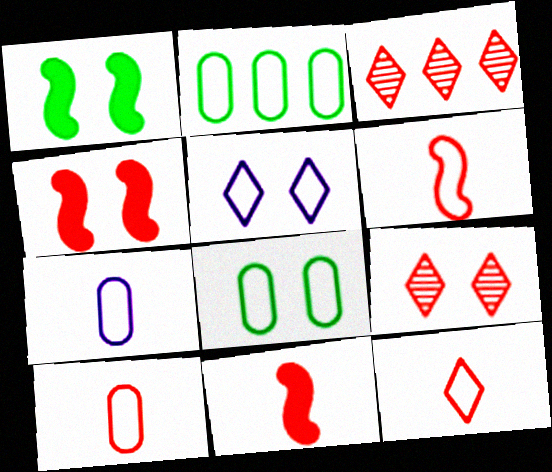[[1, 3, 7], 
[2, 5, 6], 
[3, 4, 10], 
[6, 10, 12]]